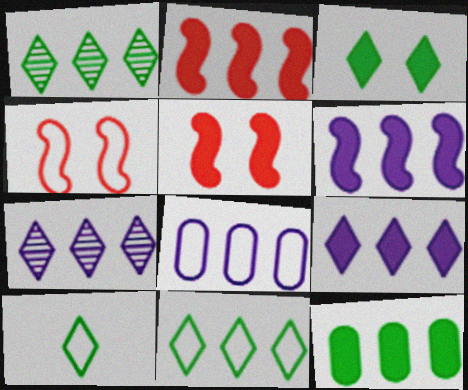[[1, 2, 8], 
[1, 3, 10], 
[2, 9, 12], 
[4, 8, 10], 
[6, 7, 8]]